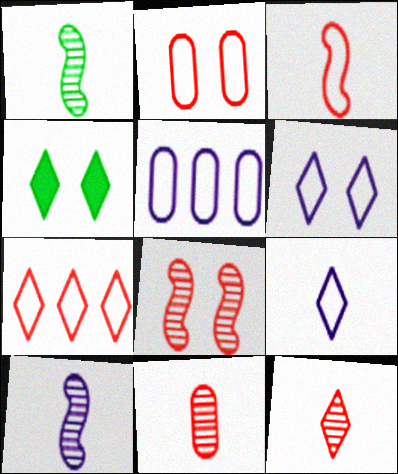[[2, 3, 7]]